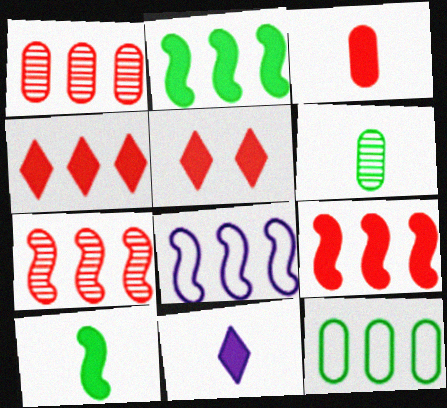[[2, 7, 8], 
[3, 5, 9], 
[3, 10, 11], 
[5, 6, 8]]